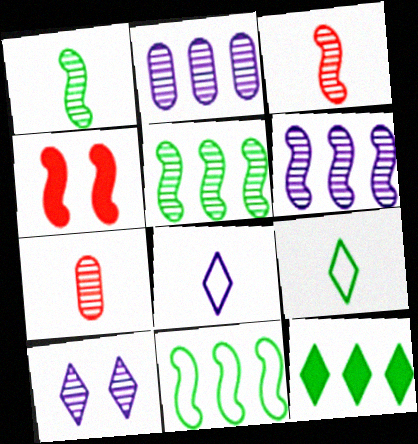[[2, 4, 9], 
[5, 7, 10]]